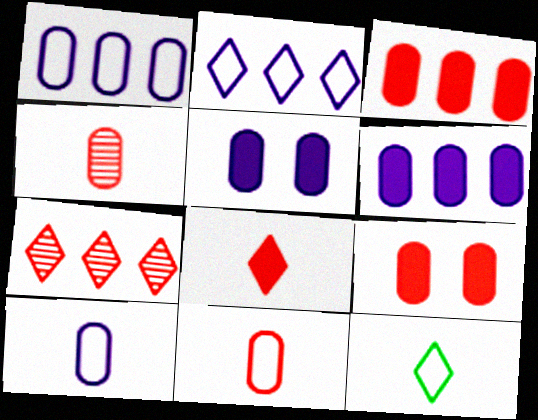[]